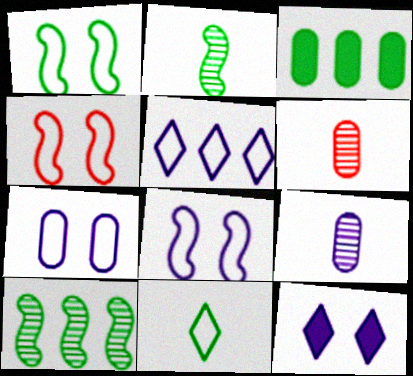[[1, 4, 8], 
[3, 6, 7]]